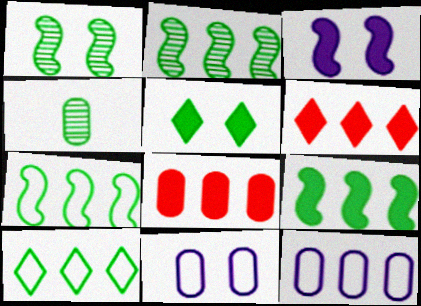[[2, 6, 12], 
[2, 7, 9], 
[4, 5, 7], 
[4, 8, 11]]